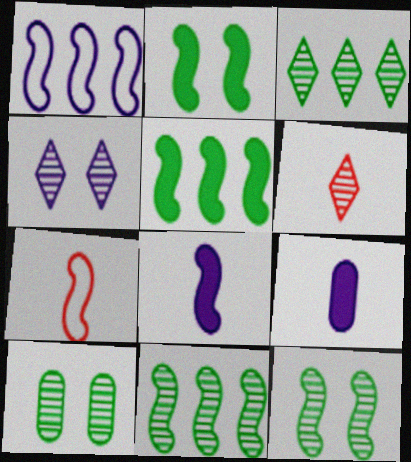[[1, 4, 9], 
[3, 4, 6]]